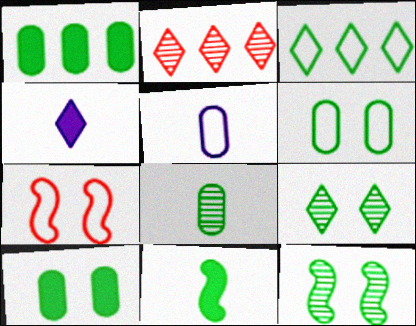[[1, 6, 8], 
[3, 5, 7]]